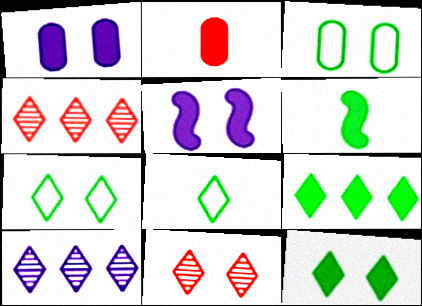[[2, 5, 9], 
[3, 5, 11]]